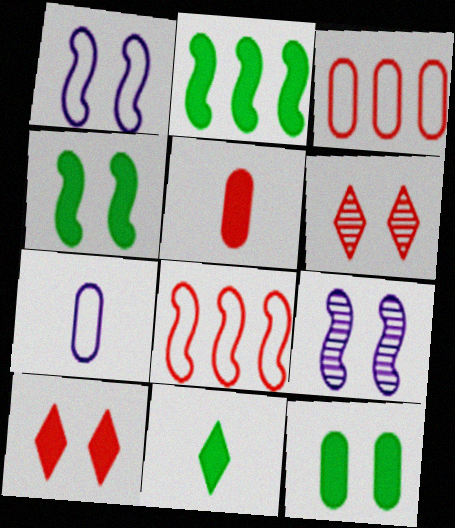[[1, 6, 12], 
[2, 6, 7], 
[2, 11, 12], 
[3, 9, 11], 
[5, 6, 8]]